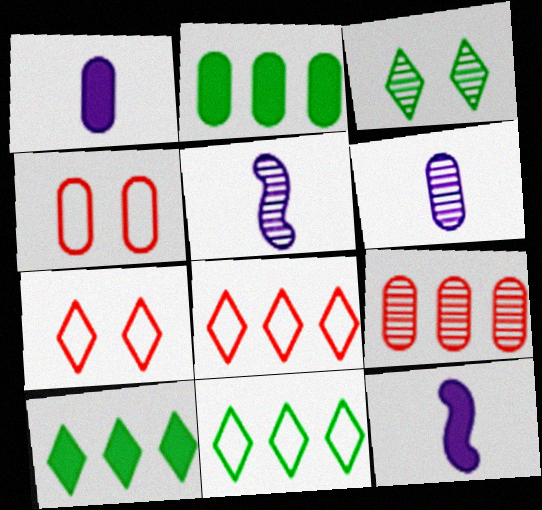[[2, 4, 6], 
[2, 5, 7], 
[3, 5, 9], 
[4, 5, 10]]